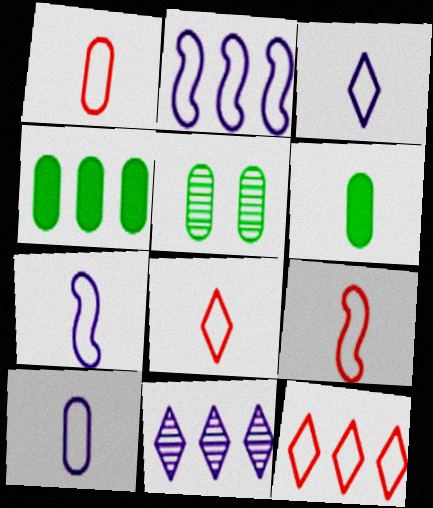[[1, 8, 9], 
[3, 7, 10]]